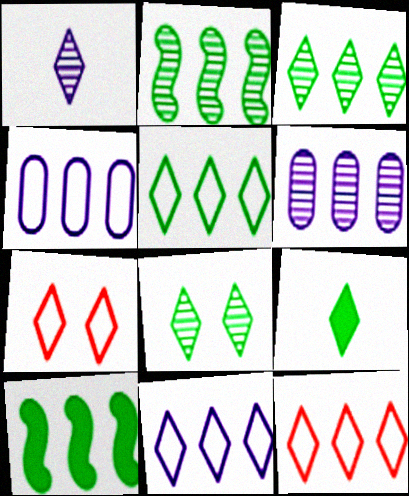[[5, 8, 9], 
[5, 11, 12], 
[6, 10, 12]]